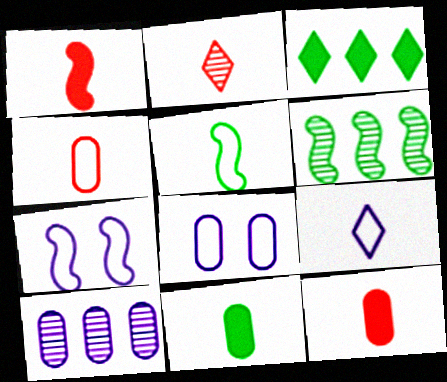[[1, 2, 4], 
[1, 6, 7], 
[4, 5, 9]]